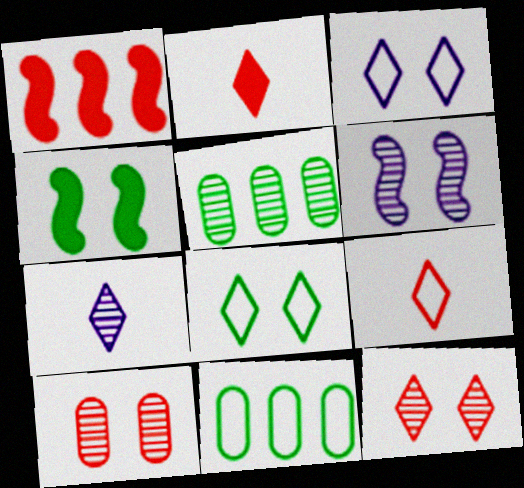[[1, 9, 10], 
[2, 6, 11], 
[3, 4, 10]]